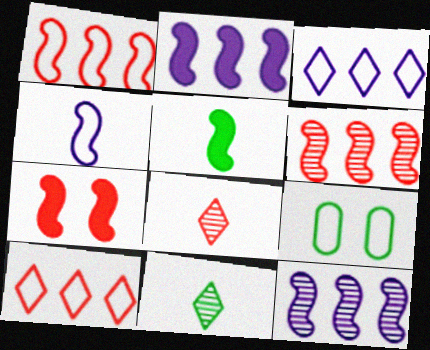[[2, 5, 7], 
[2, 8, 9], 
[4, 9, 10]]